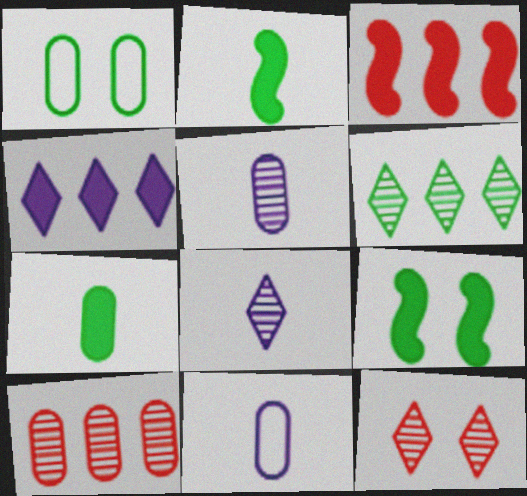[[1, 2, 6], 
[1, 3, 8], 
[6, 8, 12]]